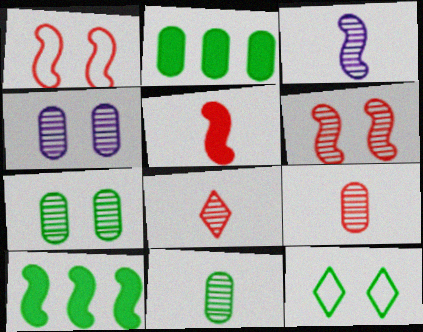[[1, 3, 10], 
[3, 8, 11], 
[10, 11, 12]]